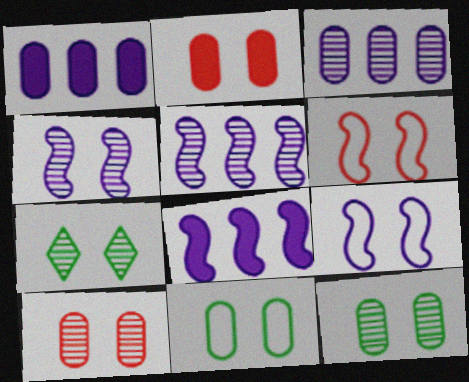[[2, 7, 9], 
[4, 7, 10]]